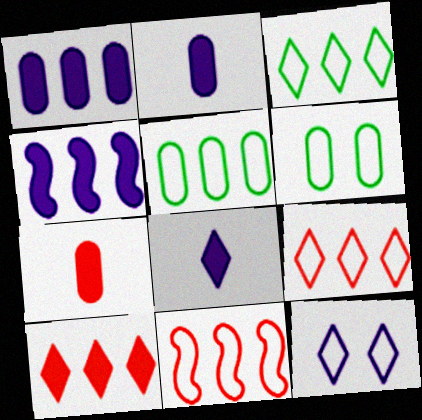[]